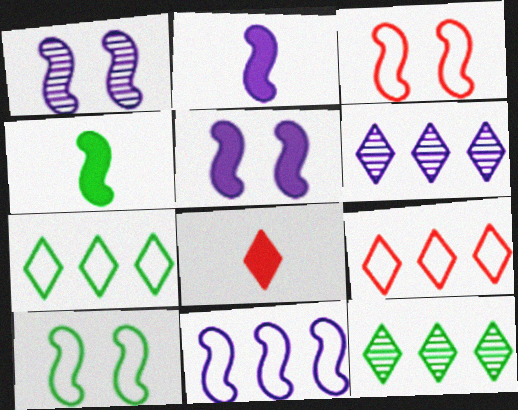[[1, 2, 11]]